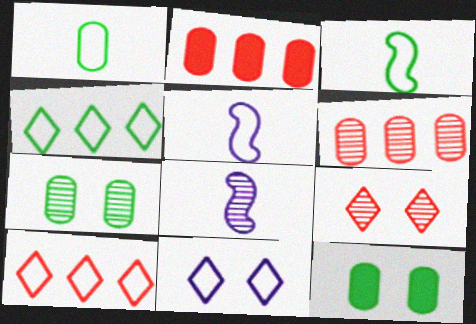[[8, 10, 12]]